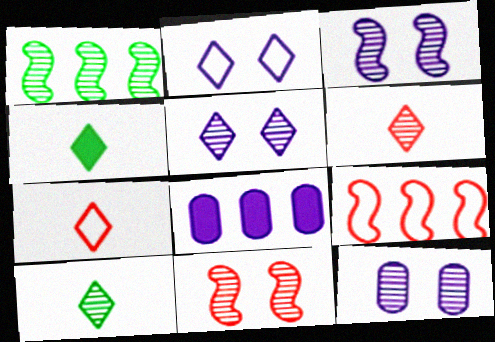[[1, 6, 12], 
[3, 5, 12], 
[4, 9, 12]]